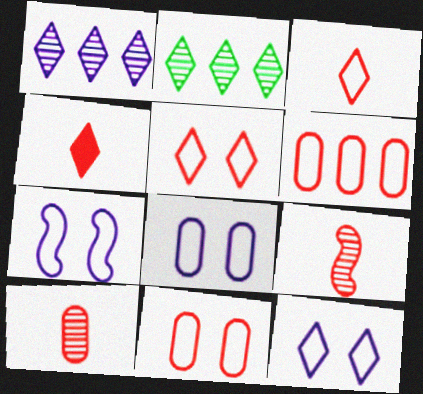[[2, 4, 12], 
[7, 8, 12]]